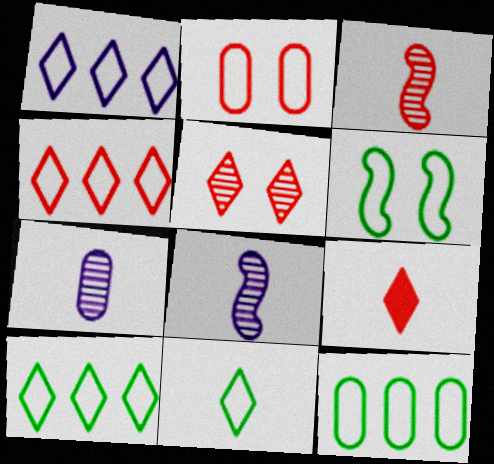[[1, 4, 10], 
[4, 5, 9], 
[6, 11, 12]]